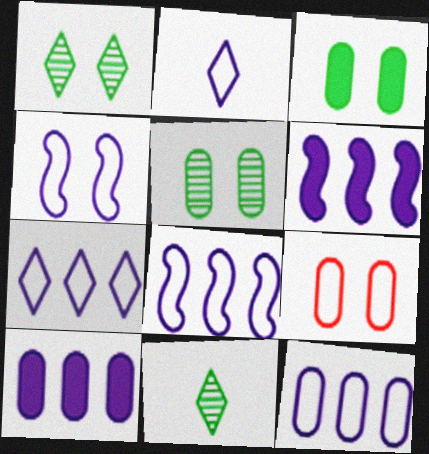[[2, 4, 12], 
[6, 9, 11], 
[7, 8, 12]]